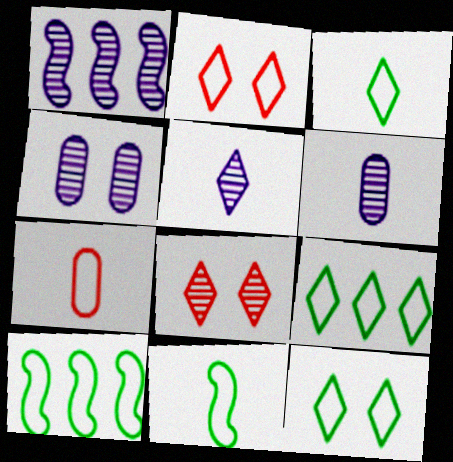[[1, 4, 5], 
[3, 9, 12]]